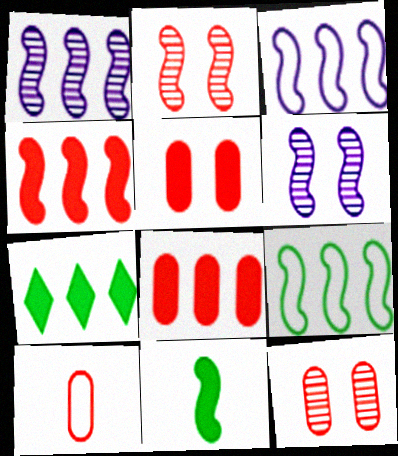[[1, 4, 9], 
[2, 3, 11], 
[6, 7, 10], 
[8, 10, 12]]